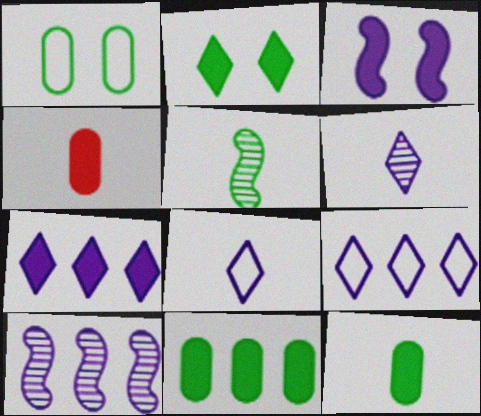[[4, 5, 8]]